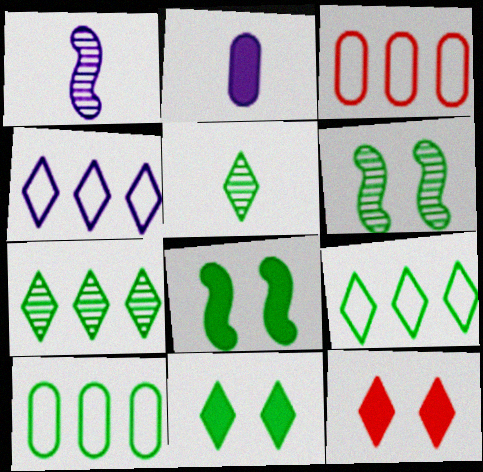[[1, 3, 11], 
[1, 10, 12], 
[4, 5, 12], 
[5, 8, 10], 
[5, 9, 11]]